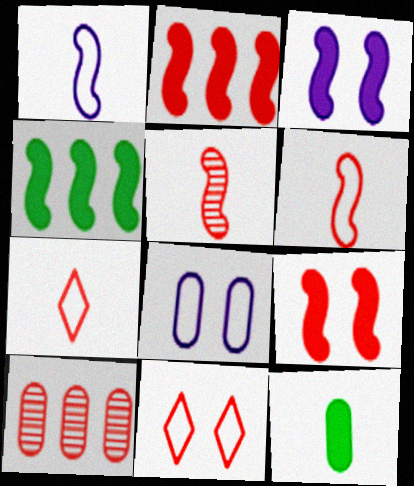[[7, 9, 10], 
[8, 10, 12]]